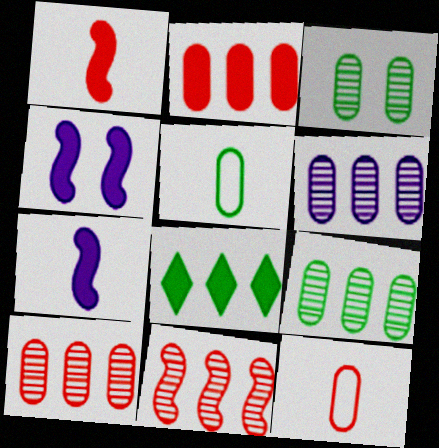[[6, 9, 10]]